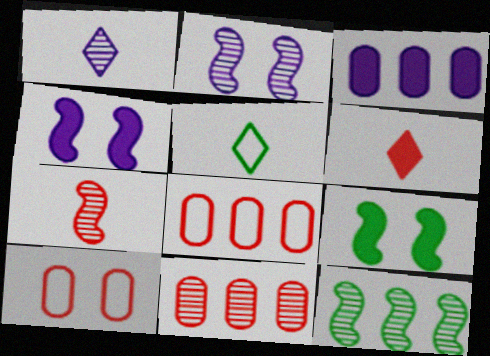[[1, 5, 6], 
[1, 8, 9], 
[2, 7, 12], 
[3, 6, 9], 
[4, 5, 11]]